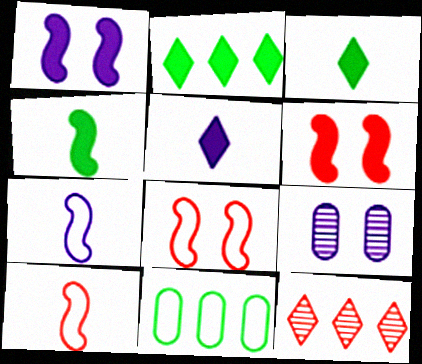[[2, 9, 10]]